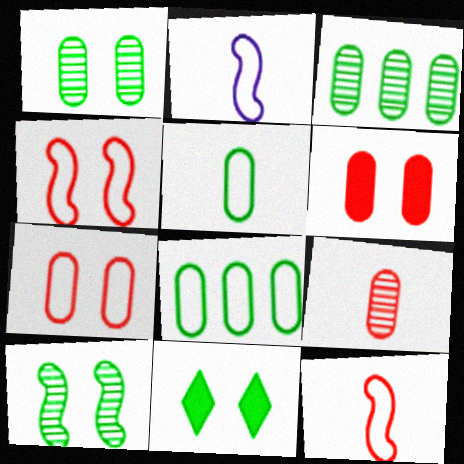[]